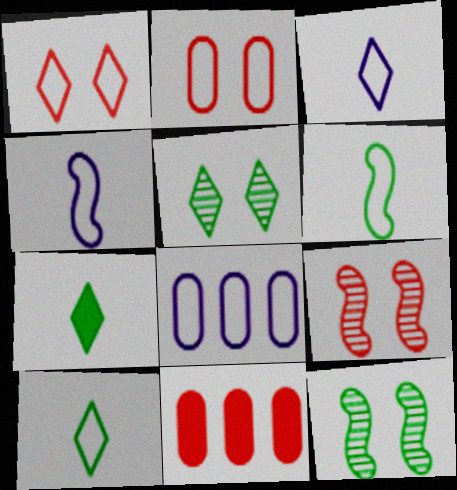[[1, 6, 8], 
[3, 11, 12], 
[4, 5, 11], 
[7, 8, 9]]